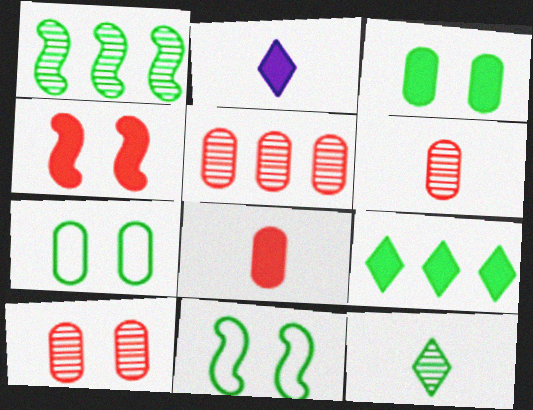[[2, 5, 11], 
[5, 6, 10]]